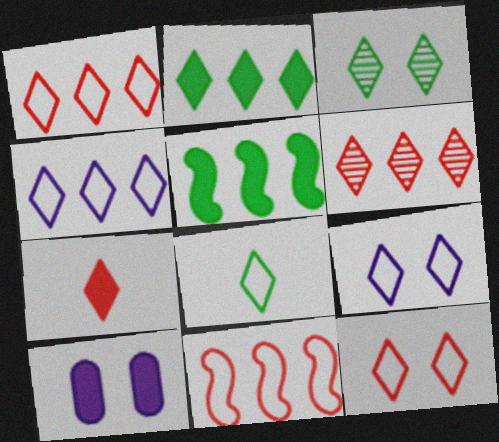[[1, 8, 9], 
[2, 3, 8], 
[2, 4, 6], 
[3, 4, 7], 
[4, 8, 12], 
[5, 7, 10], 
[6, 7, 12]]